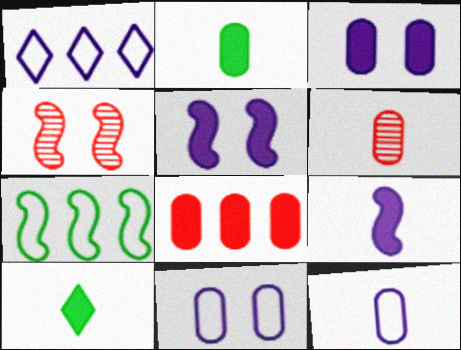[[1, 2, 4], 
[2, 3, 8], 
[2, 6, 12], 
[4, 7, 9], 
[5, 8, 10]]